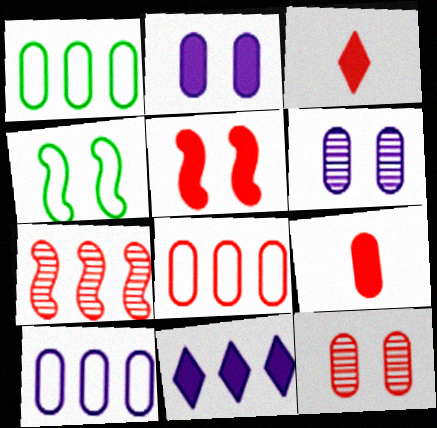[[1, 6, 9], 
[1, 7, 11], 
[1, 8, 10], 
[8, 9, 12]]